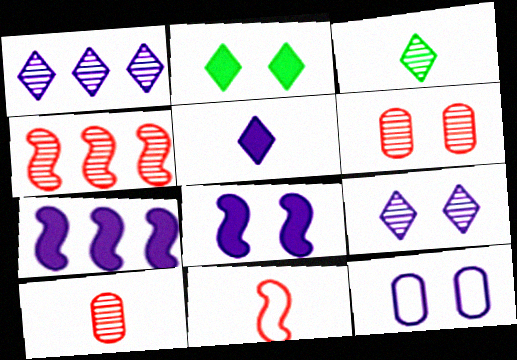[[8, 9, 12]]